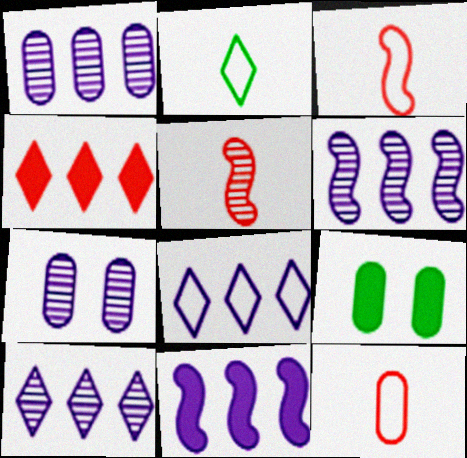[[1, 6, 10], 
[1, 8, 11], 
[1, 9, 12], 
[3, 9, 10], 
[5, 8, 9]]